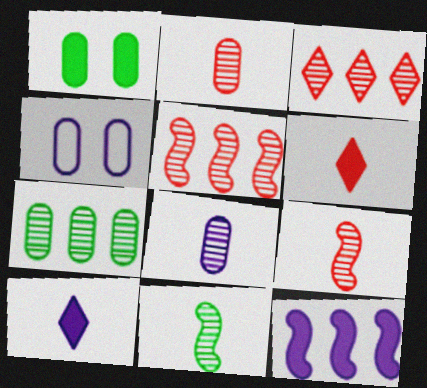[[1, 6, 12]]